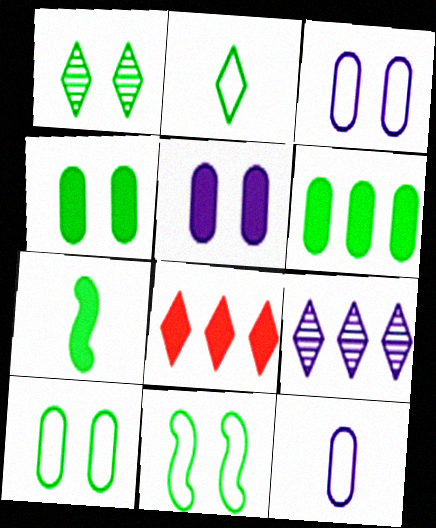[[1, 4, 11], 
[5, 7, 8]]